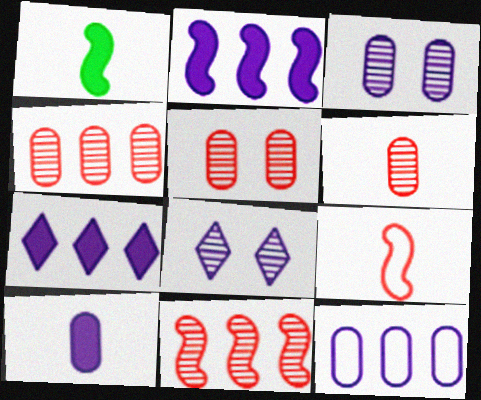[[3, 10, 12], 
[4, 5, 6]]